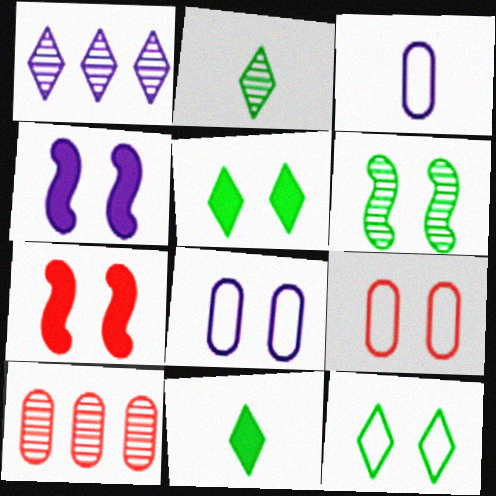[[1, 3, 4]]